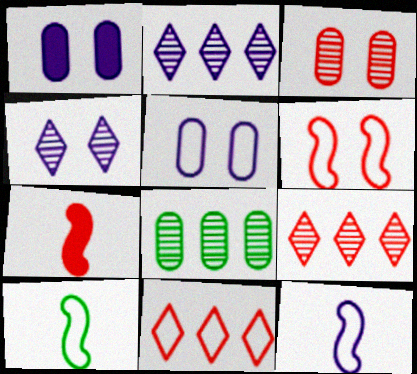[[1, 2, 12], 
[1, 9, 10], 
[3, 7, 11], 
[5, 10, 11]]